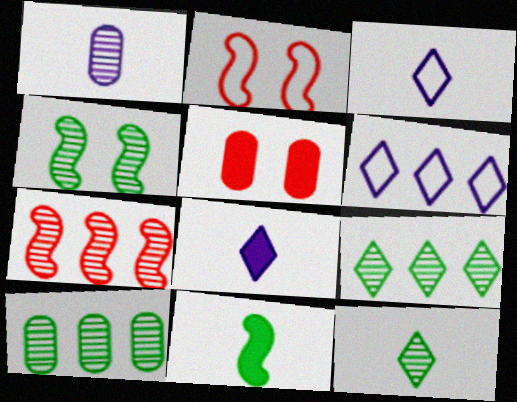[[2, 8, 10], 
[4, 10, 12]]